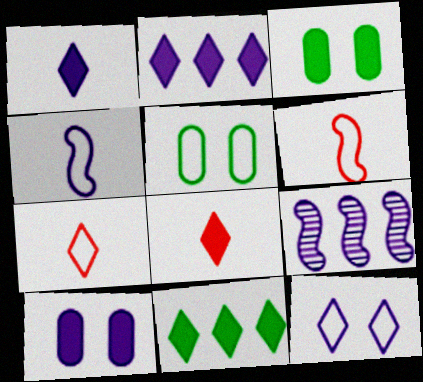[[3, 7, 9], 
[5, 8, 9]]